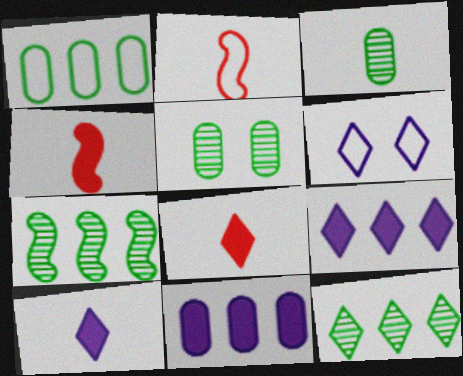[[1, 2, 6], 
[2, 3, 10], 
[2, 5, 9], 
[6, 8, 12]]